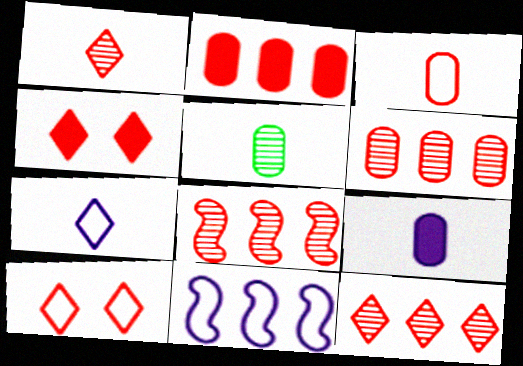[[3, 4, 8], 
[3, 5, 9], 
[4, 5, 11], 
[6, 8, 12]]